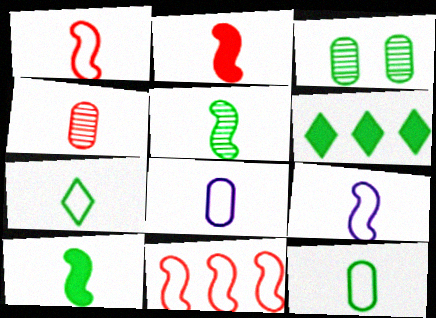[[1, 7, 8], 
[2, 5, 9]]